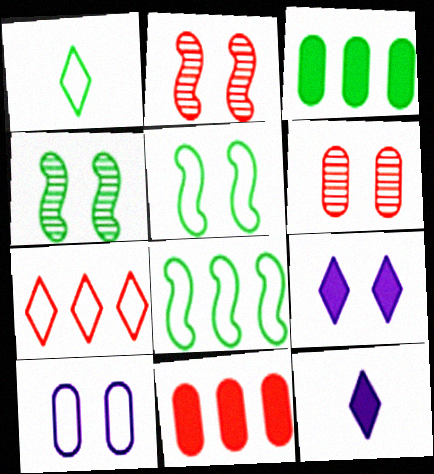[[1, 3, 4], 
[5, 6, 9], 
[6, 8, 12]]